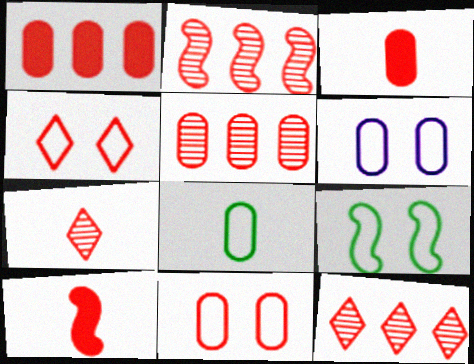[[2, 3, 4], 
[2, 5, 12], 
[3, 5, 11], 
[4, 5, 10], 
[4, 6, 9], 
[10, 11, 12]]